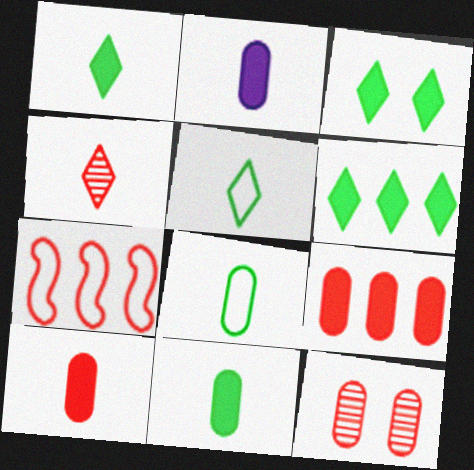[[1, 3, 6], 
[2, 10, 11]]